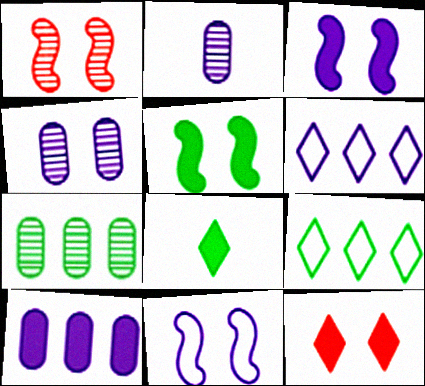[[1, 5, 11], 
[2, 3, 6]]